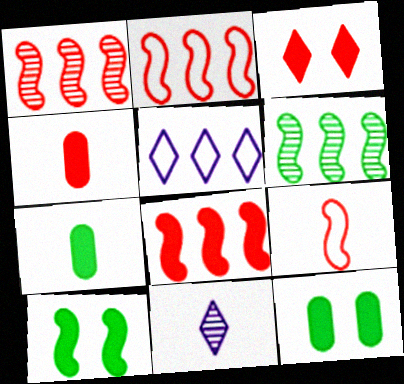[[1, 2, 8], 
[2, 11, 12], 
[3, 4, 8], 
[7, 9, 11]]